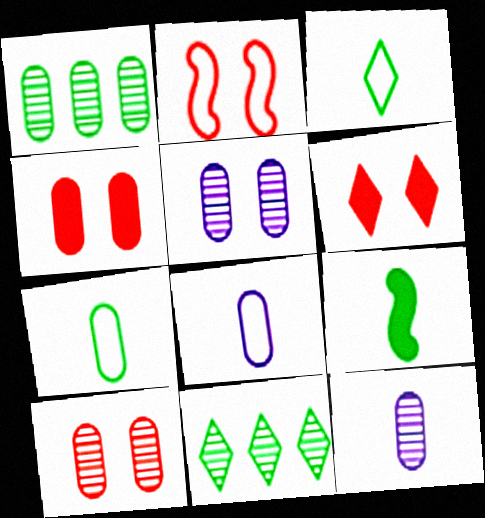[[1, 4, 8], 
[1, 10, 12], 
[2, 6, 10]]